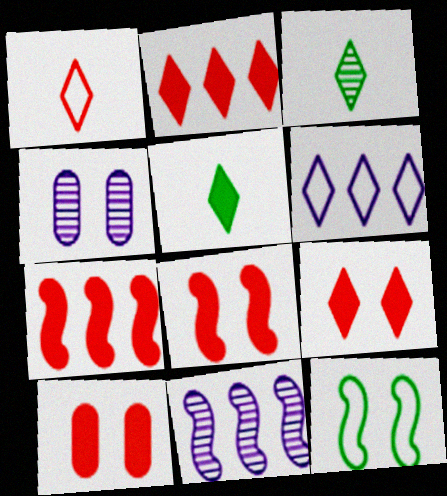[[3, 6, 9], 
[4, 9, 12], 
[8, 9, 10]]